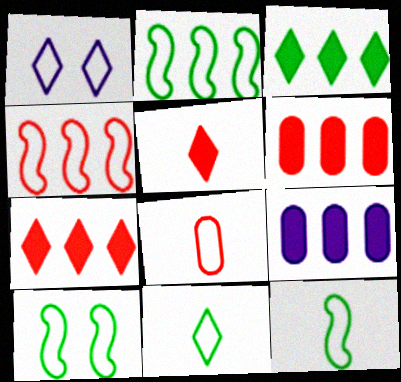[[1, 2, 8], 
[2, 10, 12]]